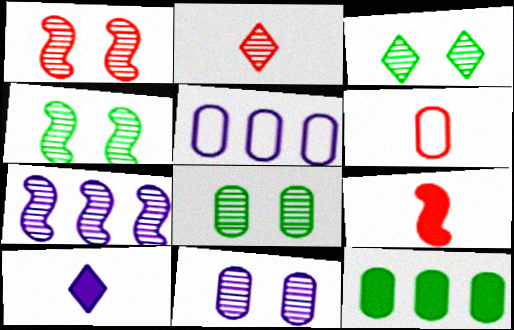[[1, 3, 11], 
[2, 6, 9], 
[2, 7, 8], 
[3, 4, 8], 
[3, 5, 9], 
[6, 11, 12]]